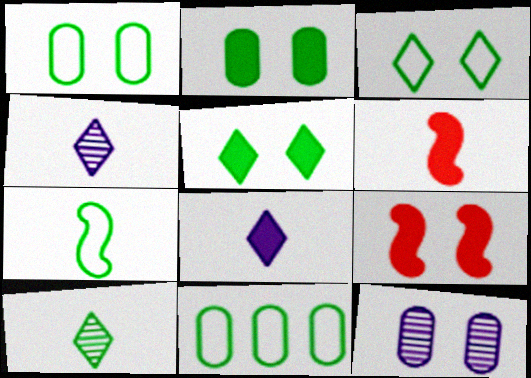[[3, 7, 11], 
[3, 9, 12], 
[4, 9, 11]]